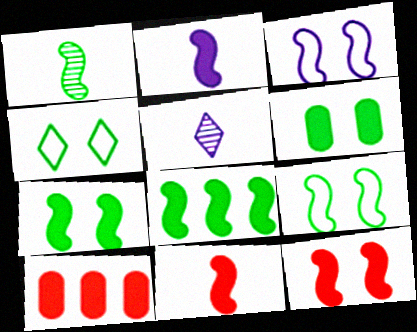[[1, 8, 9], 
[2, 8, 12], 
[5, 9, 10]]